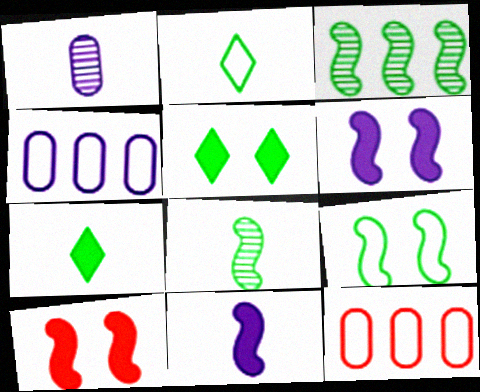[]